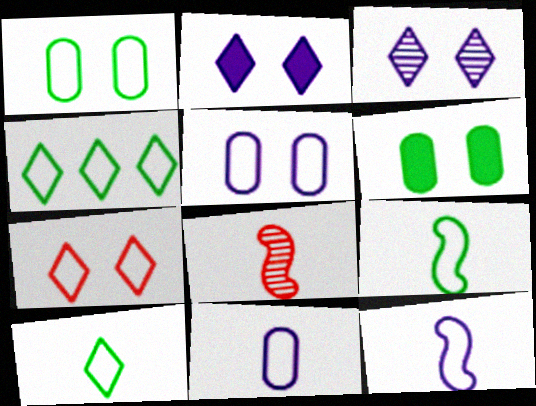[[1, 4, 9]]